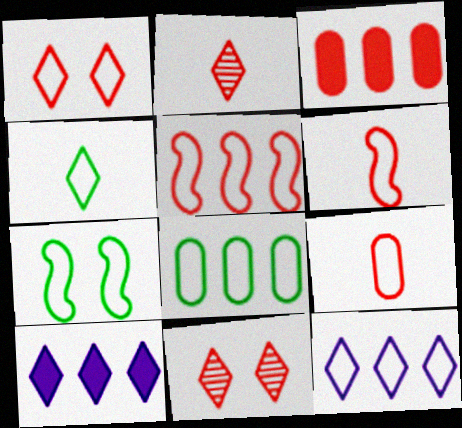[[1, 4, 12], 
[1, 5, 9], 
[3, 6, 11], 
[4, 7, 8], 
[4, 10, 11], 
[5, 8, 12], 
[7, 9, 12]]